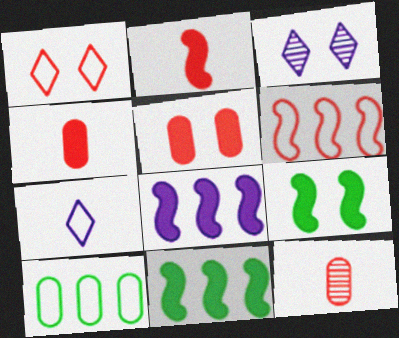[[2, 3, 10], 
[2, 8, 9]]